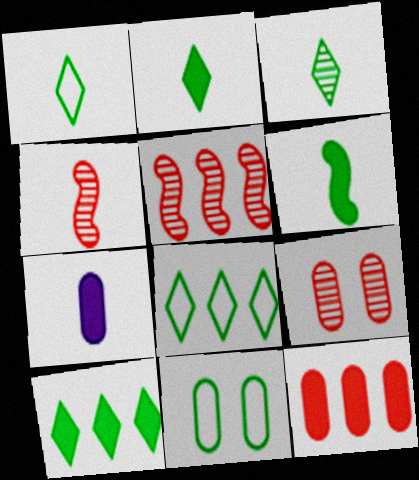[[1, 2, 3], 
[1, 4, 7]]